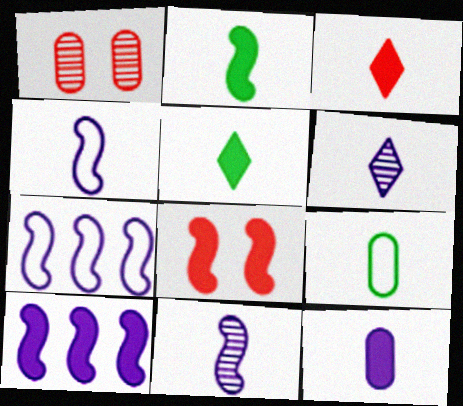[[1, 5, 7], 
[2, 3, 12], 
[2, 8, 10], 
[3, 9, 11], 
[4, 6, 12]]